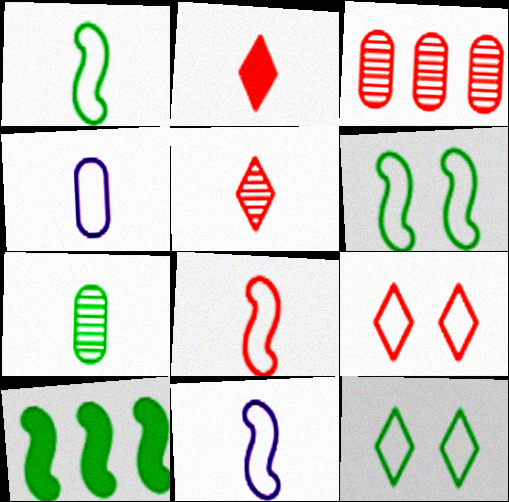[[1, 8, 11], 
[2, 7, 11], 
[7, 10, 12]]